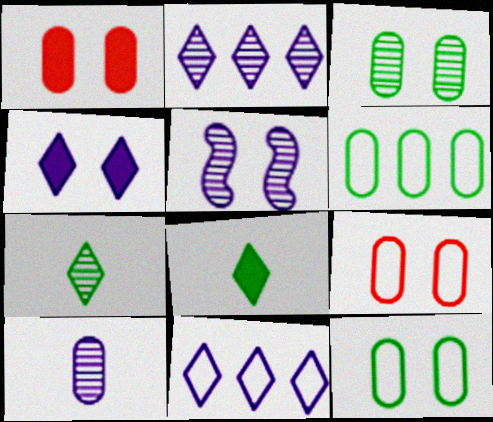[[1, 6, 10], 
[2, 5, 10]]